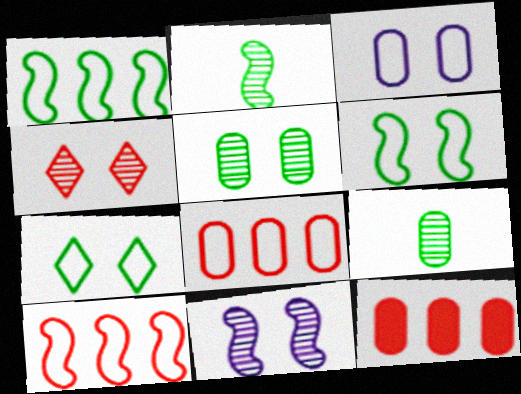[[3, 9, 12], 
[4, 5, 11]]